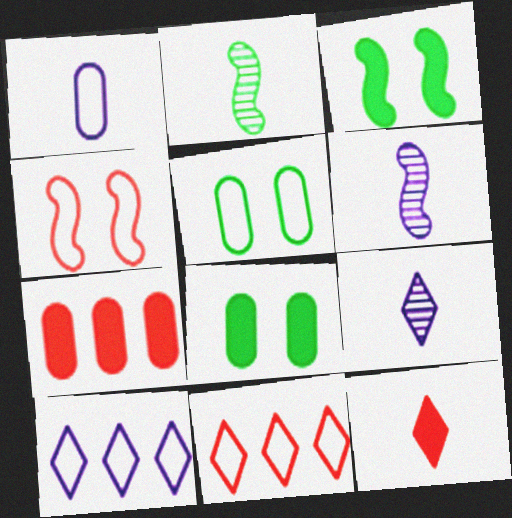[[1, 2, 12], 
[6, 8, 11]]